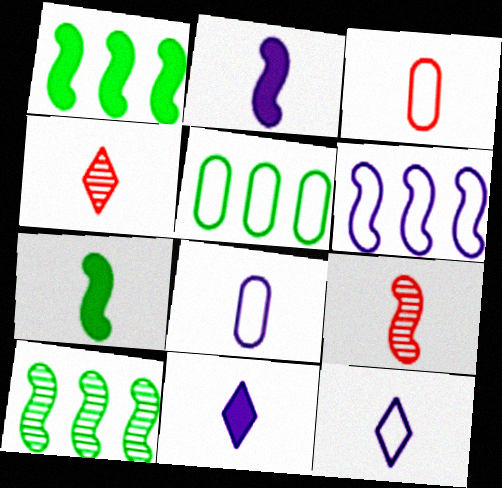[[4, 7, 8]]